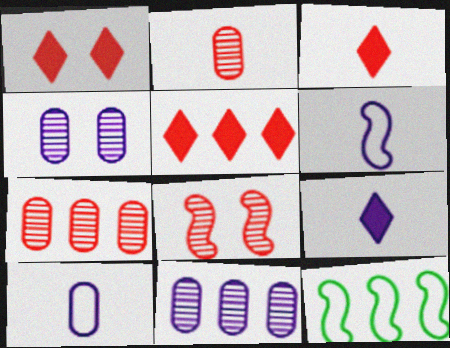[[1, 3, 5], 
[3, 4, 12], 
[5, 11, 12]]